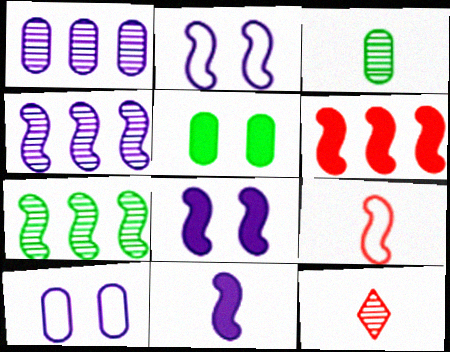[[2, 4, 11], 
[7, 8, 9]]